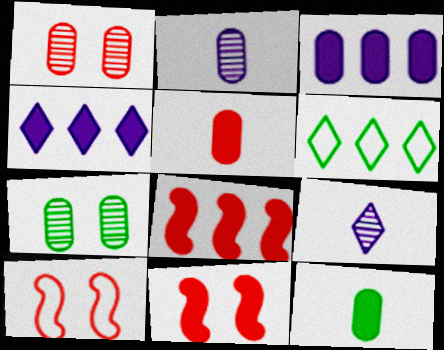[[2, 6, 11], 
[4, 11, 12]]